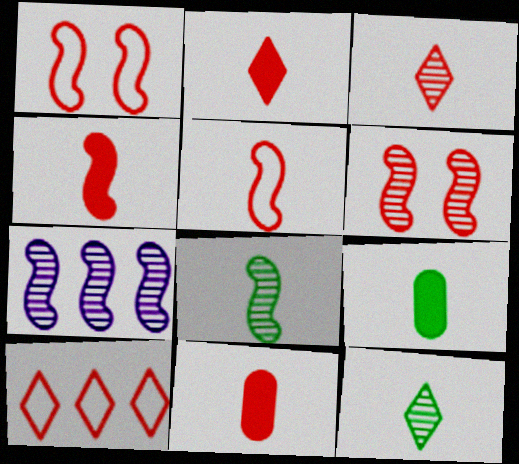[[2, 4, 11], 
[3, 5, 11], 
[6, 7, 8], 
[6, 10, 11]]